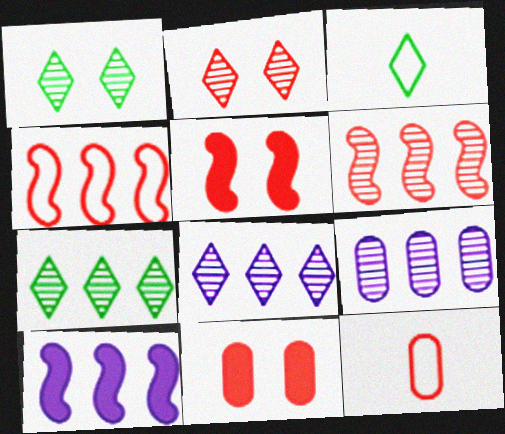[[1, 10, 12], 
[3, 5, 9], 
[6, 7, 9]]